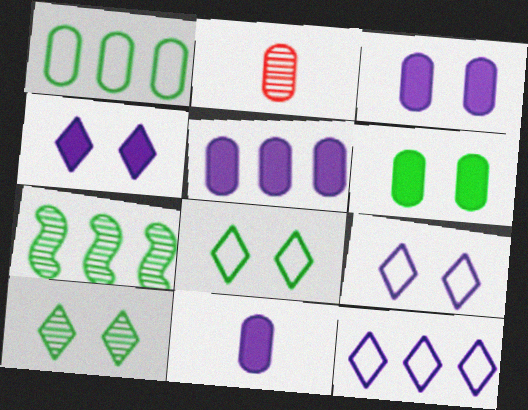[[1, 2, 3], 
[3, 5, 11]]